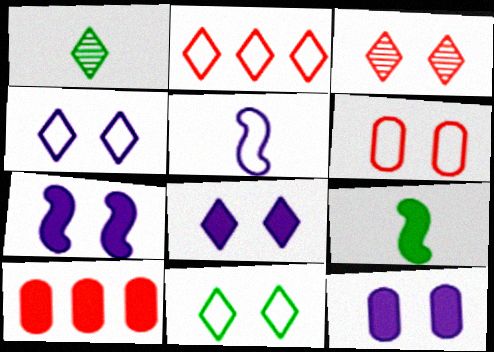[[1, 2, 8], 
[3, 8, 11], 
[7, 8, 12], 
[8, 9, 10]]